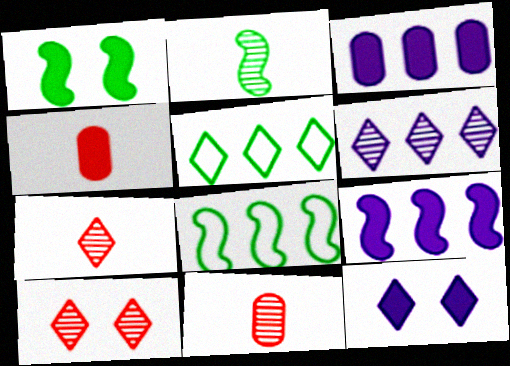[[1, 2, 8], 
[5, 7, 12], 
[8, 11, 12]]